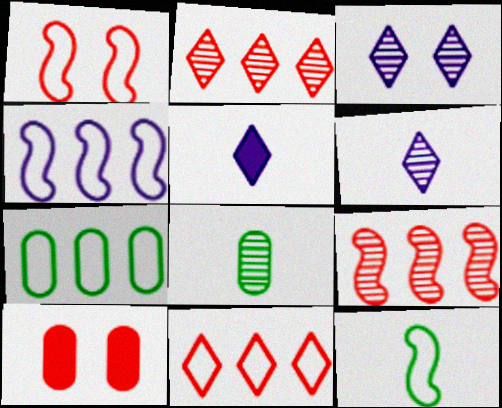[[1, 4, 12], 
[3, 8, 9], 
[4, 7, 11]]